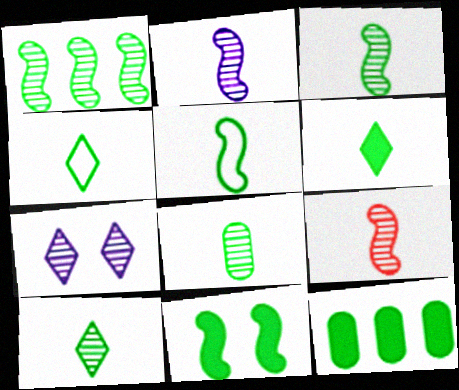[[1, 5, 11], 
[2, 3, 9], 
[3, 8, 10], 
[4, 6, 10], 
[5, 6, 8], 
[6, 11, 12]]